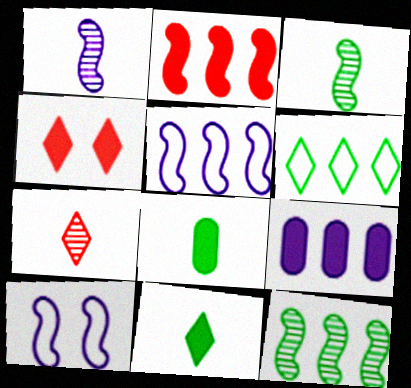[[2, 3, 10], 
[2, 5, 12]]